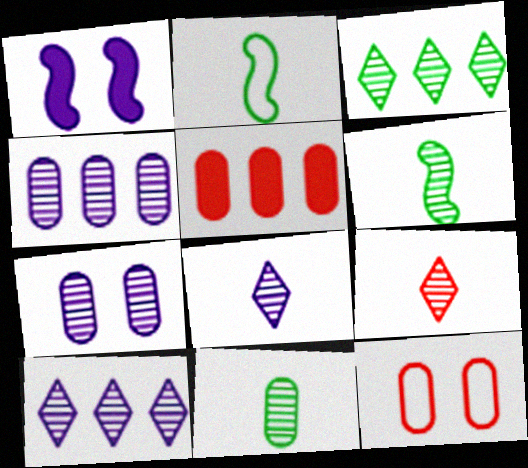[]